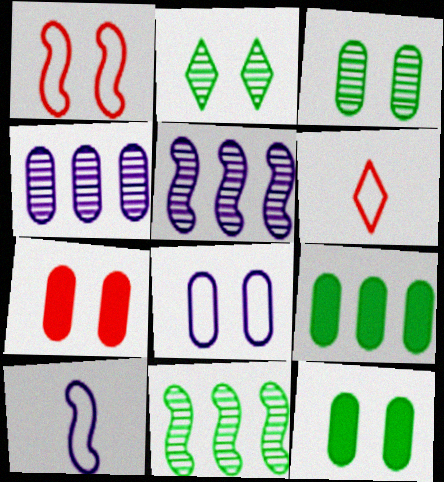[[3, 7, 8], 
[5, 6, 12]]